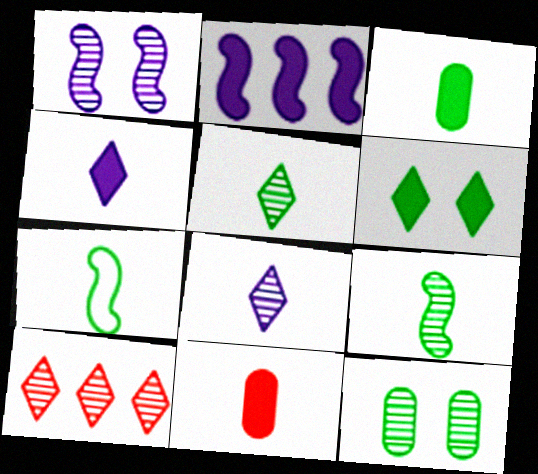[[2, 6, 11], 
[3, 5, 7], 
[7, 8, 11]]